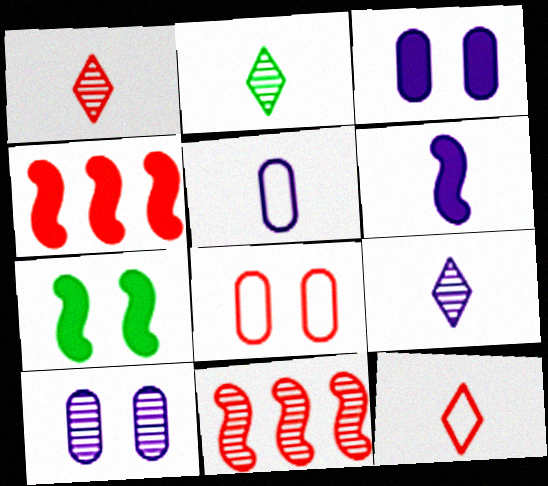[[1, 2, 9], 
[1, 4, 8], 
[2, 10, 11], 
[4, 6, 7], 
[5, 6, 9]]